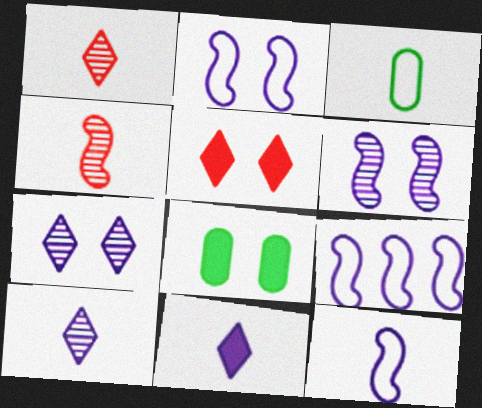[[1, 8, 9], 
[2, 9, 12], 
[3, 4, 11]]